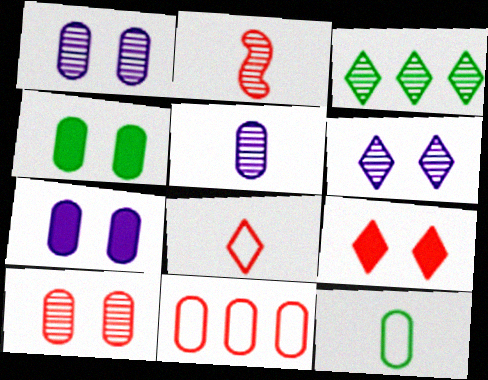[[1, 2, 3], 
[2, 9, 11], 
[4, 5, 11]]